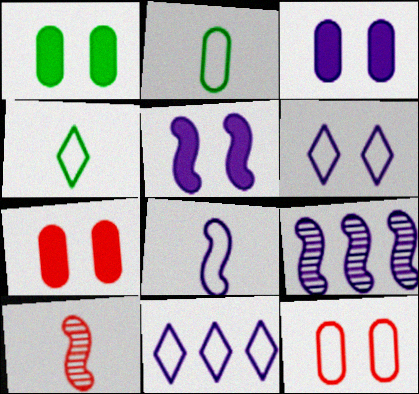[[1, 3, 7], 
[1, 10, 11], 
[4, 7, 9], 
[5, 8, 9]]